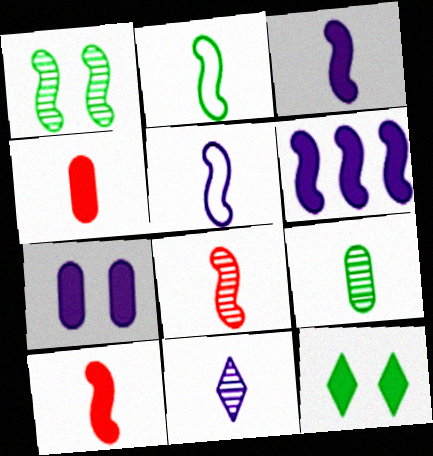[[2, 3, 8], 
[2, 4, 11], 
[4, 6, 12], 
[8, 9, 11]]